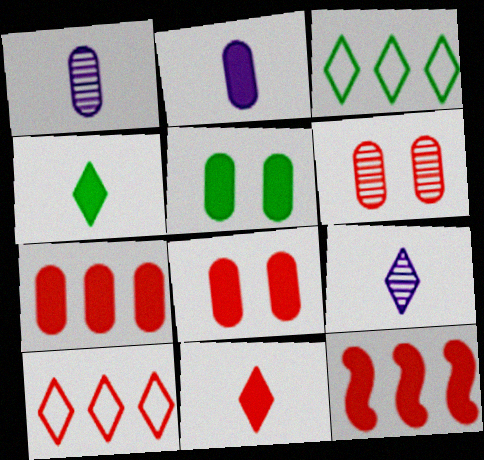[[2, 5, 7], 
[8, 11, 12]]